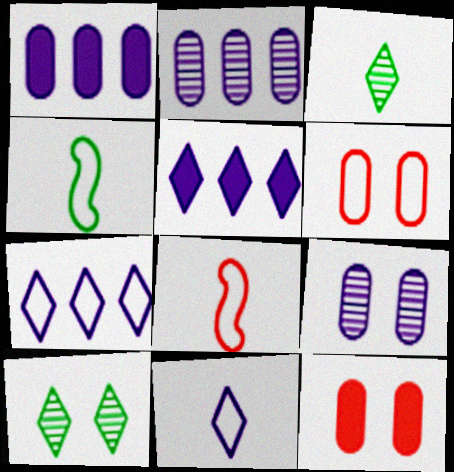[[1, 8, 10], 
[4, 6, 7]]